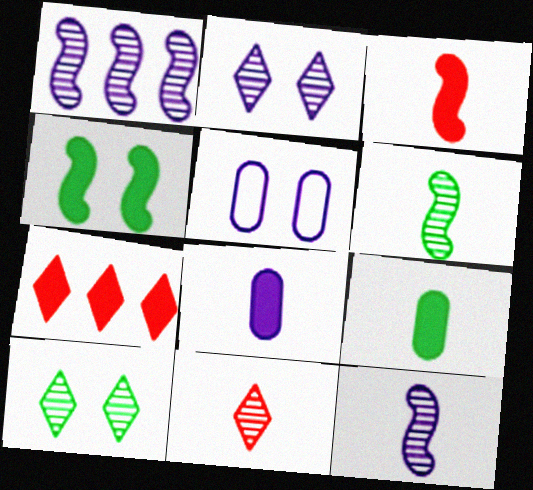[[4, 7, 8], 
[5, 6, 7]]